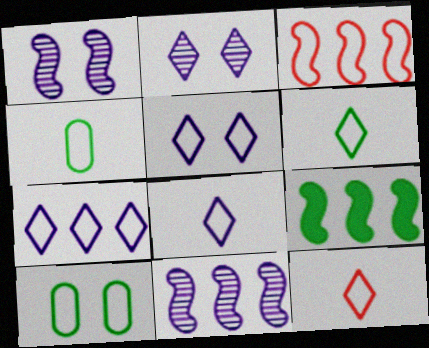[[3, 4, 5], 
[3, 8, 10], 
[3, 9, 11], 
[5, 7, 8], 
[6, 8, 12]]